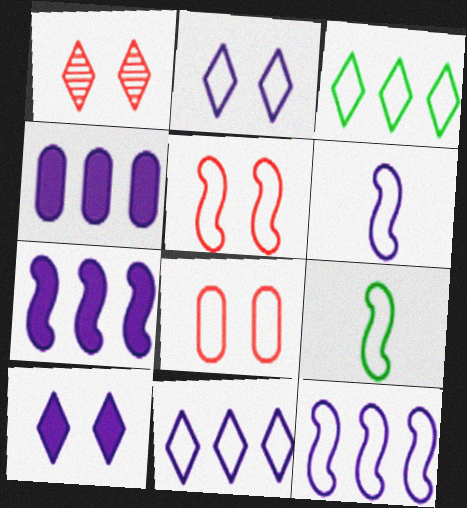[[1, 4, 9], 
[3, 6, 8], 
[5, 9, 12], 
[8, 9, 11]]